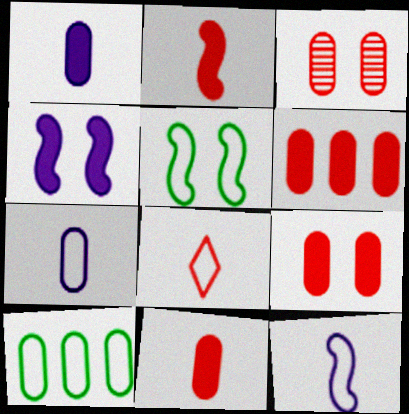[[1, 3, 10], 
[6, 9, 11]]